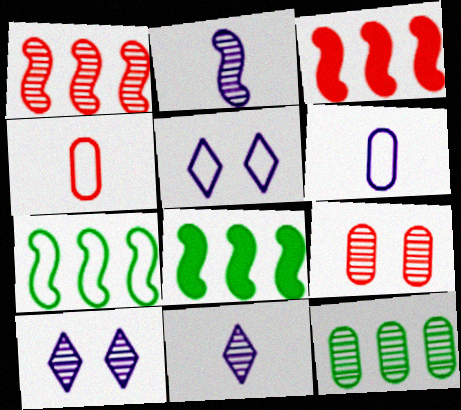[[4, 5, 7], 
[4, 8, 10]]